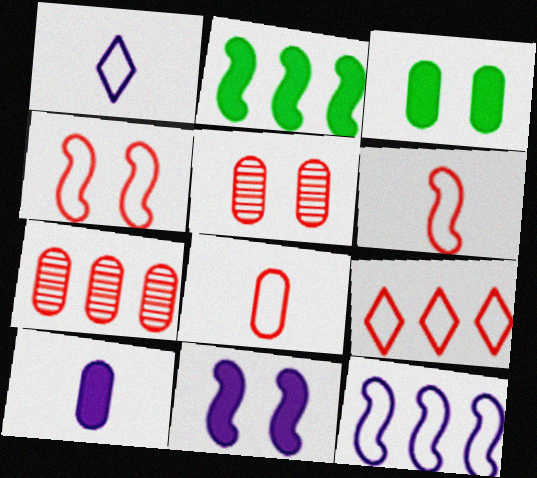[[1, 2, 5], 
[4, 8, 9]]